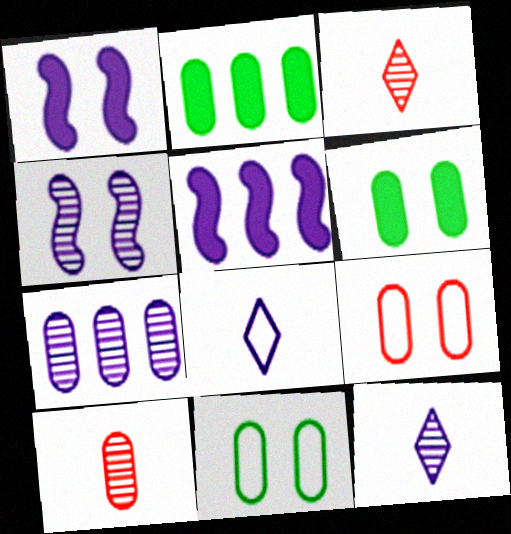[[1, 7, 8], 
[3, 5, 11], 
[4, 7, 12]]